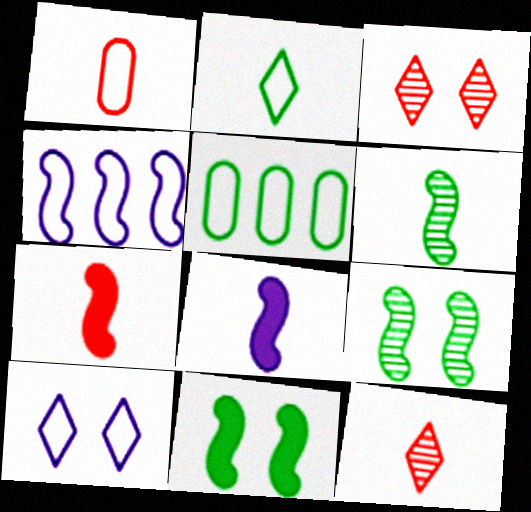[[1, 7, 12], 
[3, 5, 8], 
[4, 7, 9]]